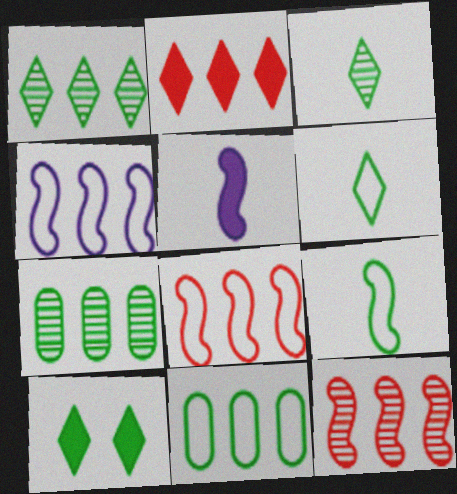[[1, 6, 10], 
[2, 4, 7], 
[7, 9, 10]]